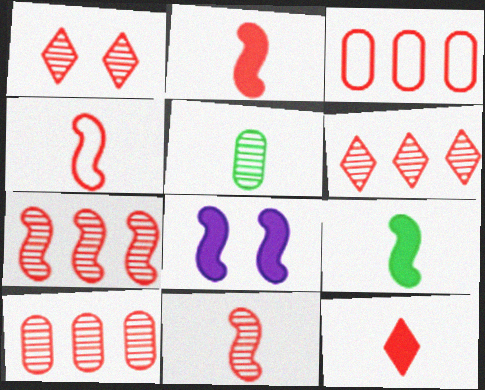[[1, 2, 3], 
[1, 10, 11], 
[2, 4, 11], 
[6, 7, 10]]